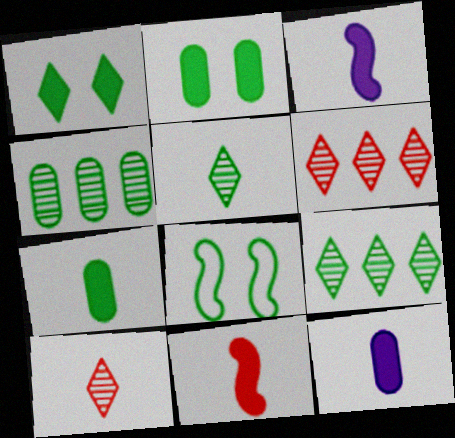[[6, 8, 12], 
[7, 8, 9]]